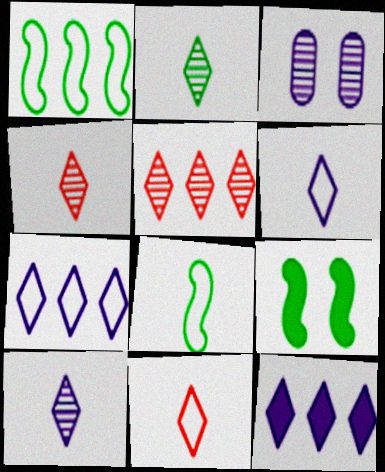[[2, 4, 10]]